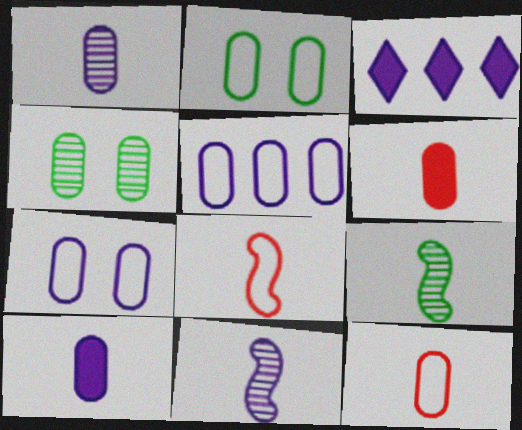[[2, 5, 12], 
[3, 4, 8], 
[3, 7, 11], 
[4, 5, 6]]